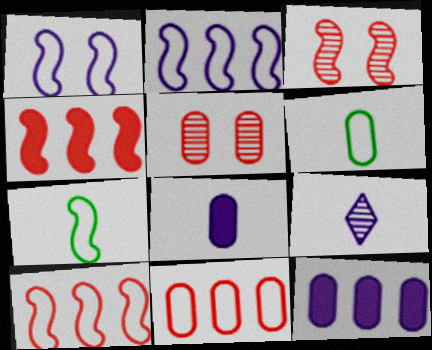[[1, 7, 10], 
[1, 9, 12], 
[5, 6, 12]]